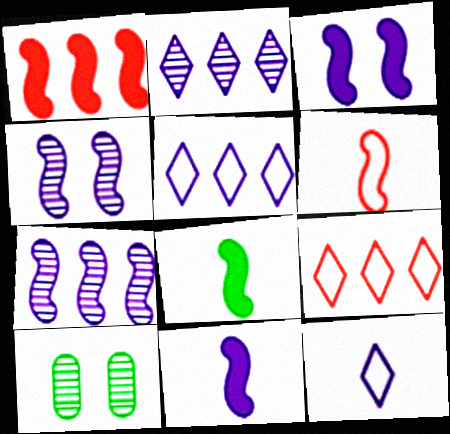[[1, 3, 8], 
[1, 10, 12], 
[9, 10, 11]]